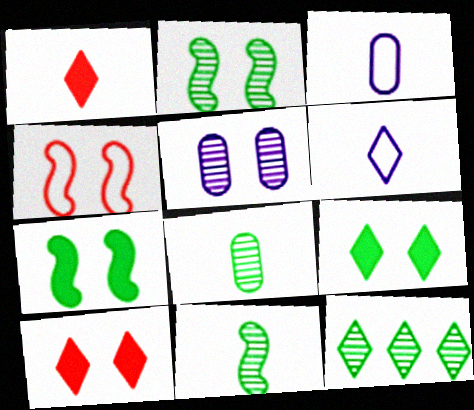[[1, 3, 11], 
[2, 8, 12], 
[4, 5, 9], 
[6, 10, 12]]